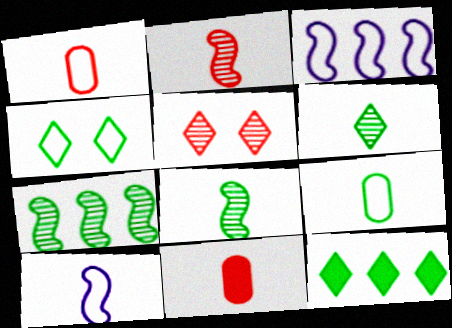[[1, 3, 4], 
[4, 6, 12], 
[6, 10, 11]]